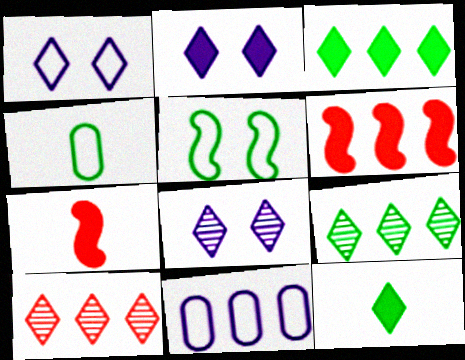[[1, 2, 8], 
[1, 10, 12], 
[4, 6, 8], 
[6, 9, 11]]